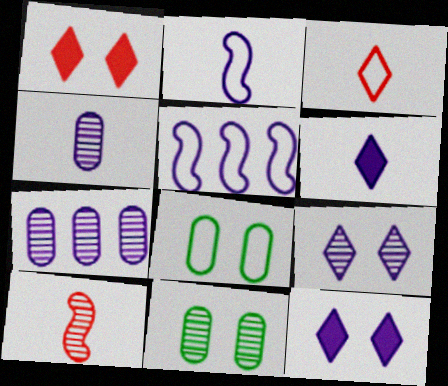[[2, 4, 6], 
[2, 7, 12], 
[3, 5, 8], 
[4, 5, 12]]